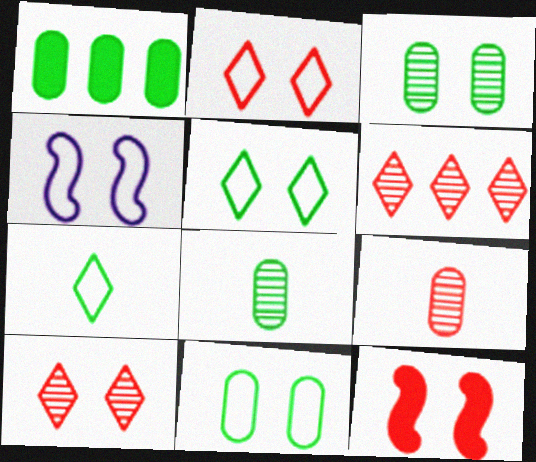[[1, 8, 11], 
[2, 4, 11]]